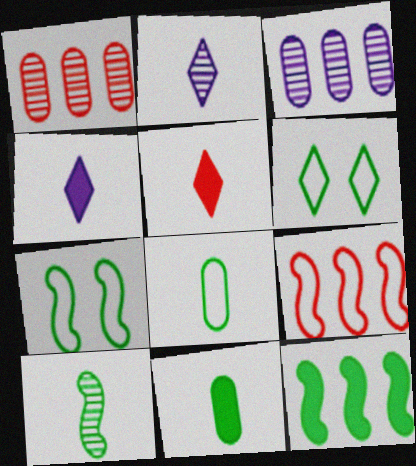[[1, 4, 7], 
[3, 5, 7], 
[7, 10, 12]]